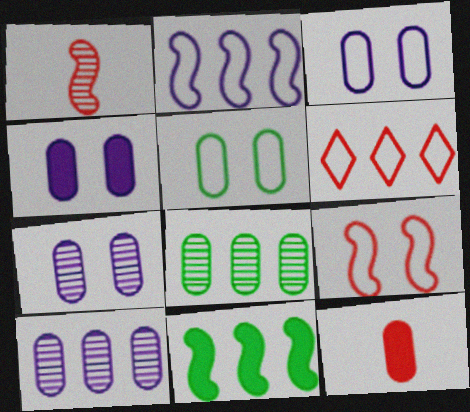[[3, 4, 7], 
[3, 8, 12], 
[5, 10, 12], 
[6, 10, 11]]